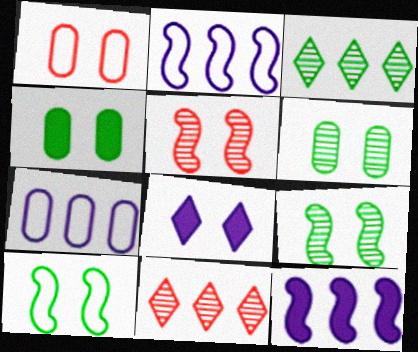[[1, 8, 9]]